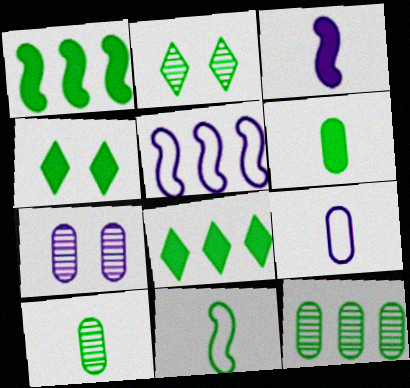[[1, 4, 6], 
[4, 11, 12]]